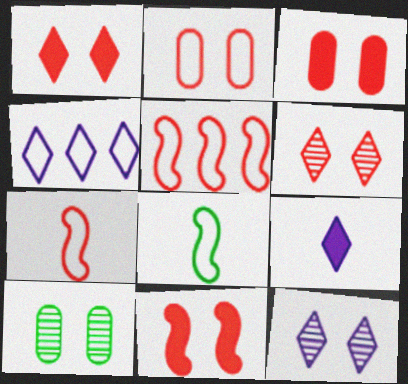[[1, 3, 11], 
[2, 4, 8], 
[2, 6, 11], 
[4, 9, 12], 
[5, 9, 10]]